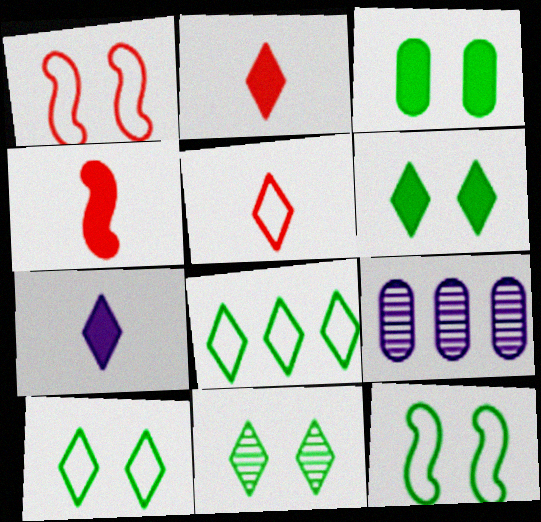[[2, 9, 12], 
[3, 11, 12], 
[4, 9, 10], 
[6, 10, 11]]